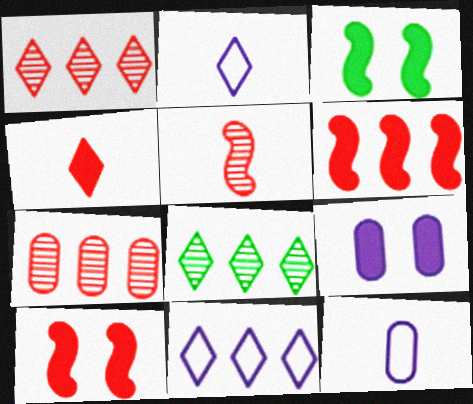[[1, 3, 12], 
[2, 3, 7], 
[8, 10, 12]]